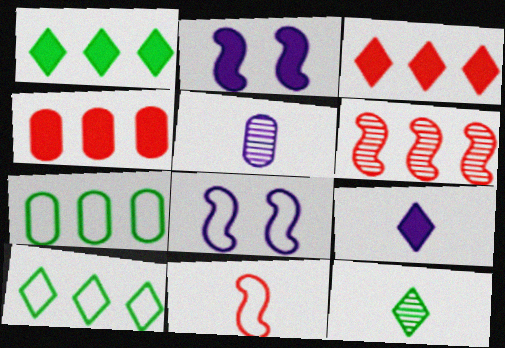[[4, 8, 12]]